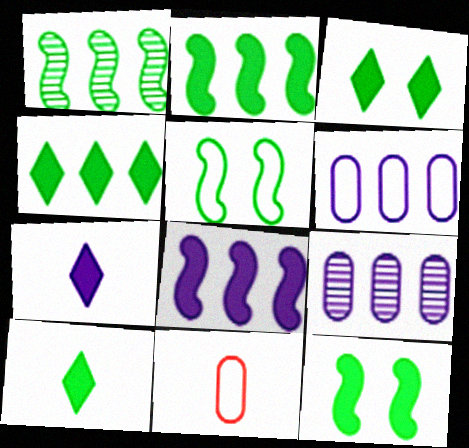[[3, 4, 10]]